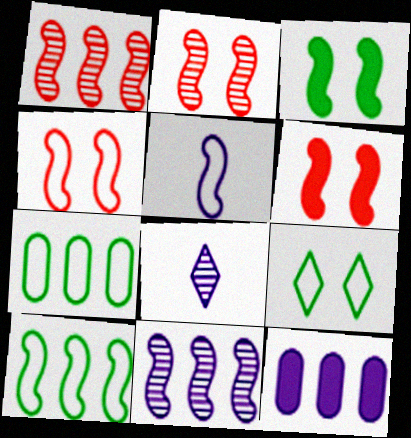[[1, 3, 5], 
[2, 4, 6], 
[4, 5, 10], 
[6, 7, 8]]